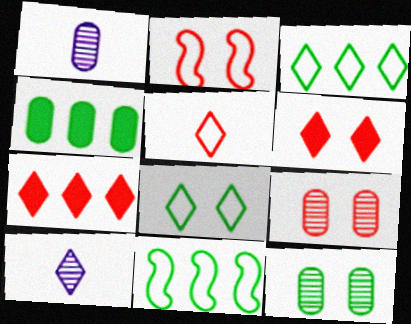[[1, 6, 11], 
[2, 4, 10], 
[2, 6, 9], 
[3, 6, 10], 
[7, 8, 10]]